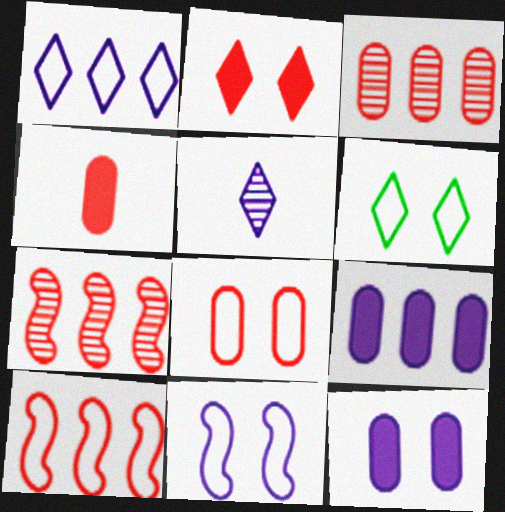[[3, 4, 8], 
[5, 9, 11], 
[6, 8, 11]]